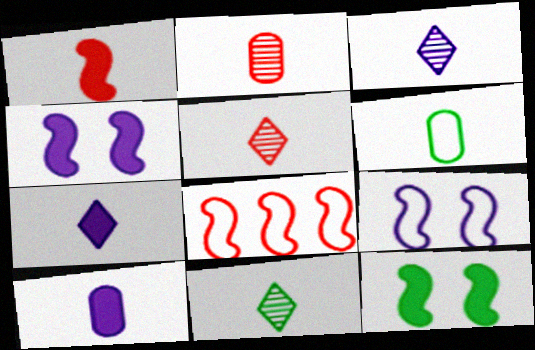[[1, 3, 6], 
[2, 6, 10], 
[3, 5, 11]]